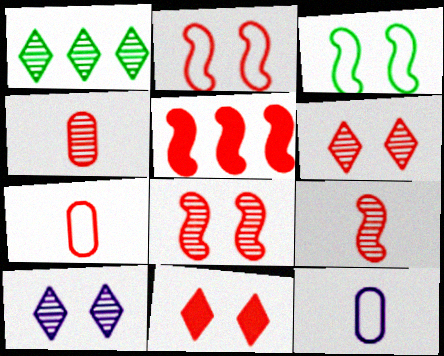[[2, 5, 9], 
[5, 6, 7]]